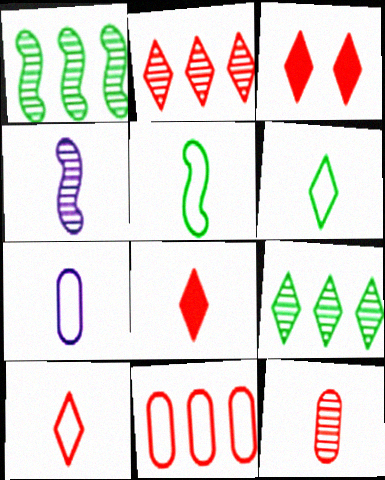[[1, 3, 7], 
[2, 3, 10], 
[5, 7, 10]]